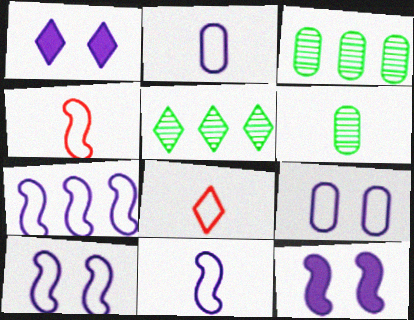[[1, 3, 4], 
[1, 5, 8], 
[3, 8, 12], 
[7, 10, 11]]